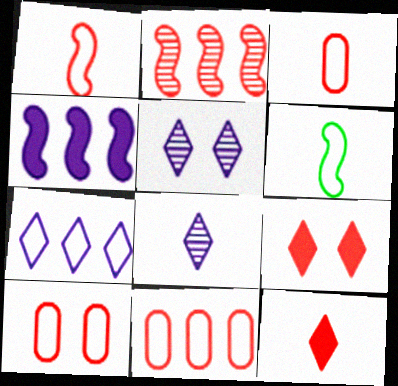[[2, 3, 9], 
[2, 10, 12], 
[3, 10, 11], 
[6, 7, 10]]